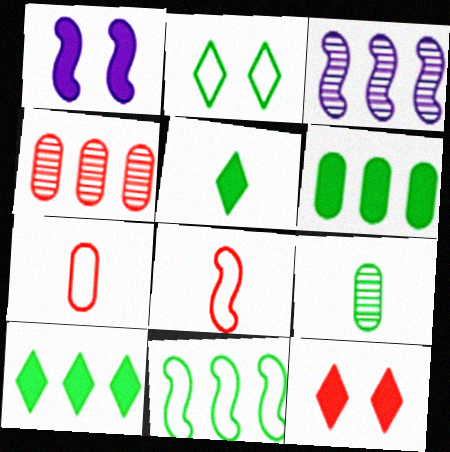[[4, 8, 12]]